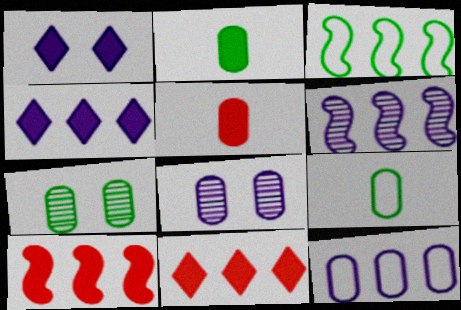[[1, 2, 10], 
[3, 6, 10], 
[4, 6, 12], 
[5, 7, 12]]